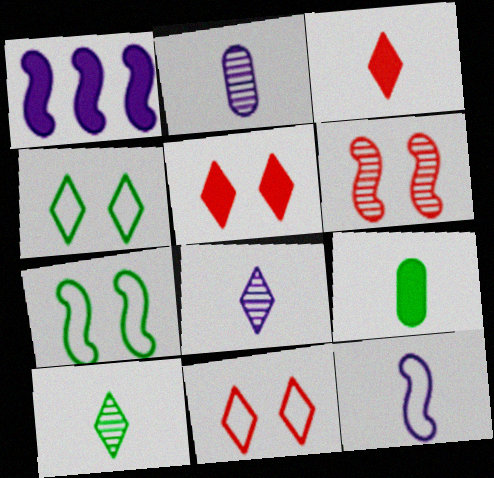[[1, 5, 9]]